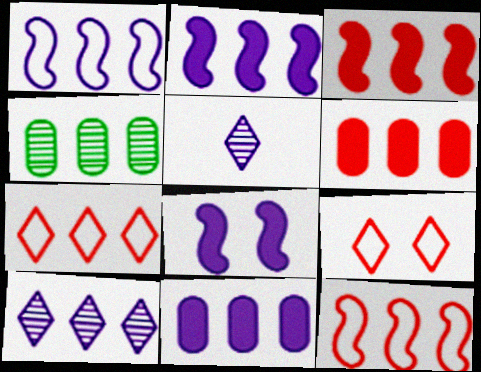[[1, 10, 11], 
[2, 4, 7]]